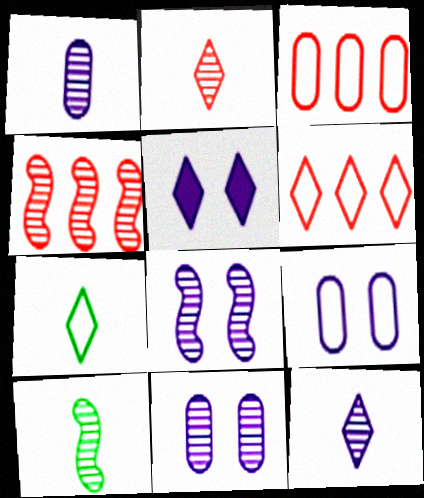[[1, 2, 10], 
[3, 5, 10], 
[4, 8, 10], 
[5, 8, 9]]